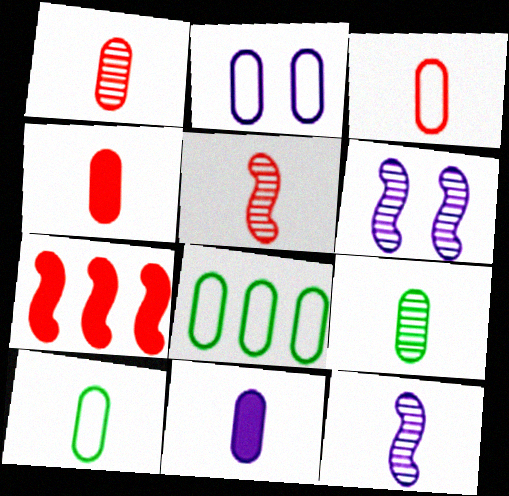[[1, 3, 4], 
[1, 10, 11], 
[2, 3, 8], 
[3, 9, 11]]